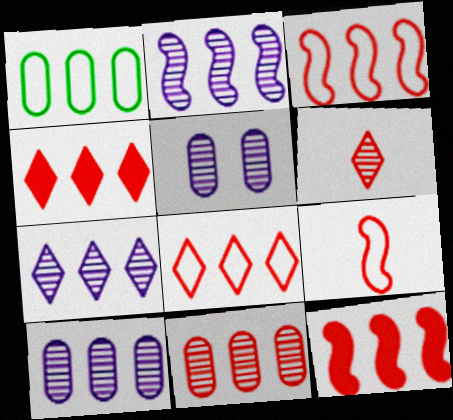[[1, 2, 4], 
[1, 7, 12], 
[2, 7, 10], 
[3, 4, 11], 
[8, 11, 12]]